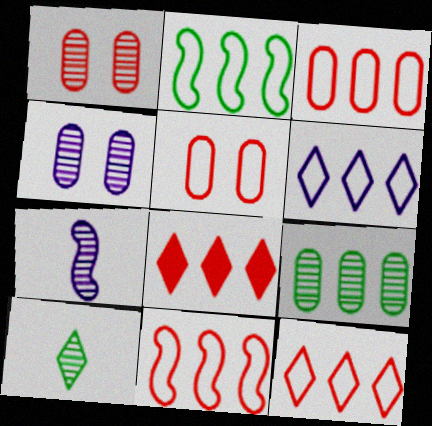[[2, 3, 6], 
[3, 11, 12]]